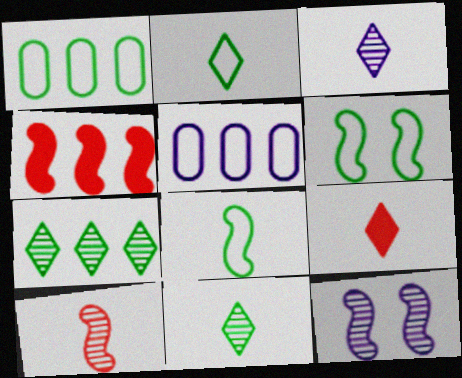[[1, 2, 6], 
[1, 9, 12], 
[2, 3, 9], 
[4, 5, 7], 
[4, 8, 12]]